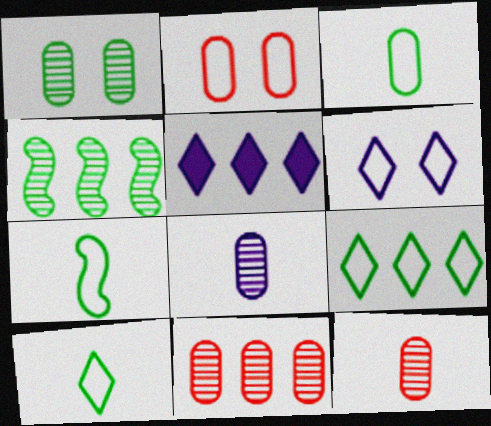[[1, 8, 11], 
[3, 7, 10]]